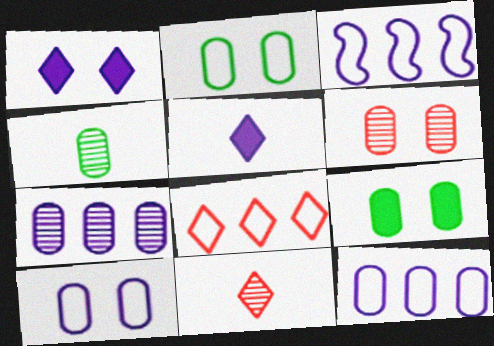[[3, 9, 11], 
[4, 6, 7], 
[6, 9, 10]]